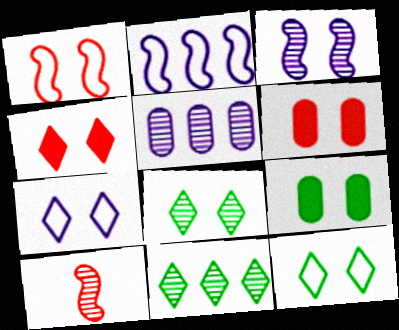[[3, 6, 12], 
[4, 7, 8], 
[5, 8, 10]]